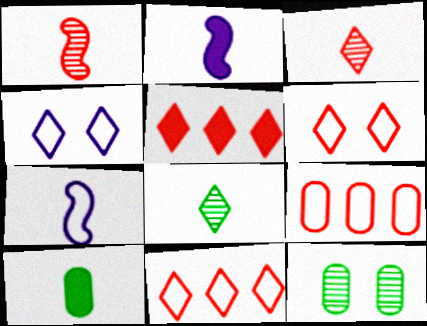[[2, 11, 12], 
[3, 5, 6], 
[3, 7, 10], 
[4, 5, 8], 
[5, 7, 12]]